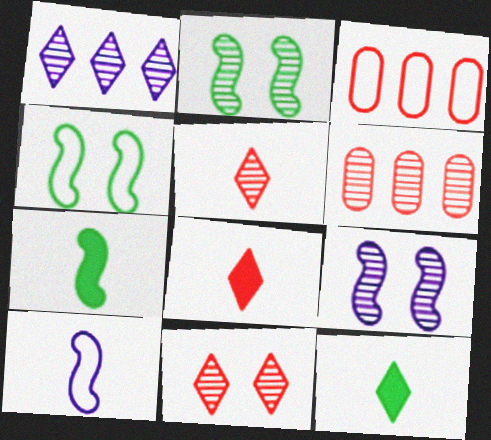[[3, 9, 12]]